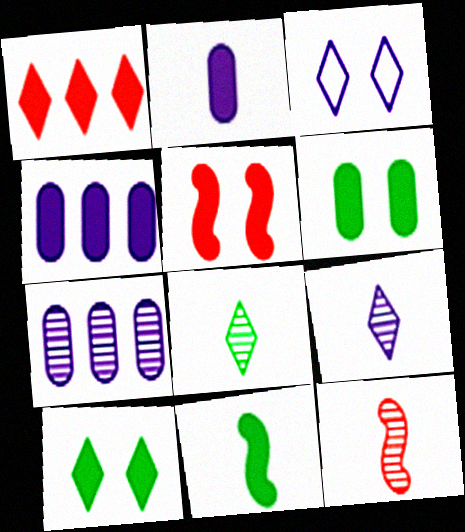[[1, 3, 8]]